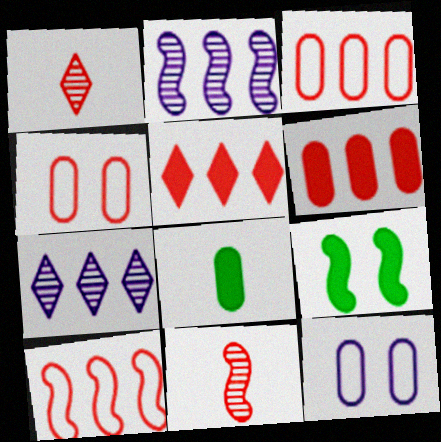[[4, 5, 11]]